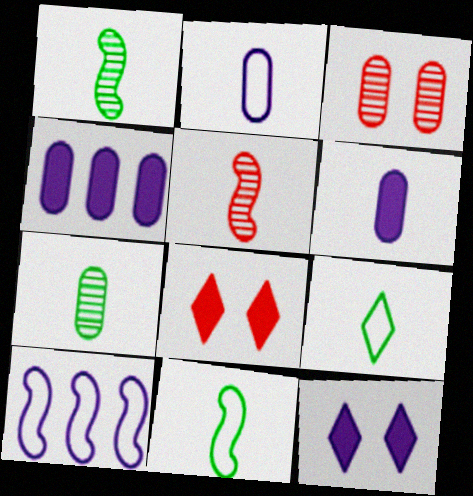[[5, 6, 9], 
[7, 8, 10]]